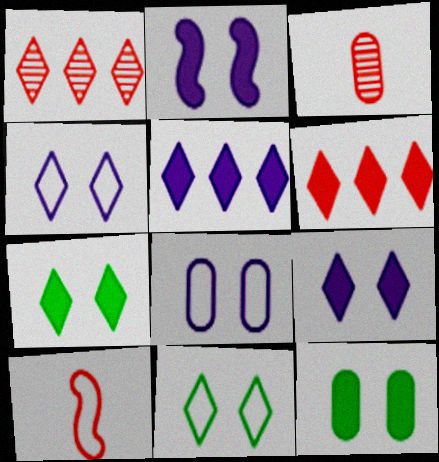[]